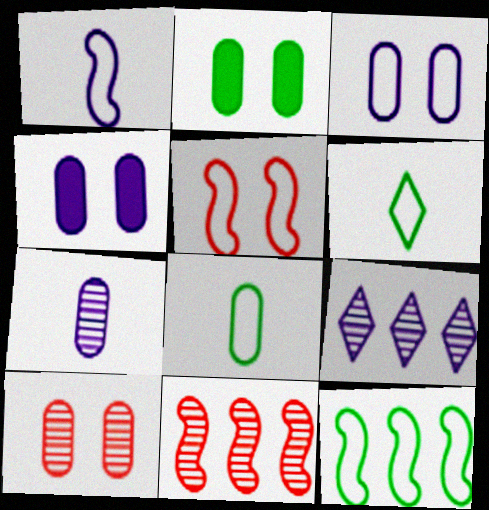[[1, 4, 9], 
[1, 5, 12], 
[2, 3, 10], 
[4, 6, 11]]